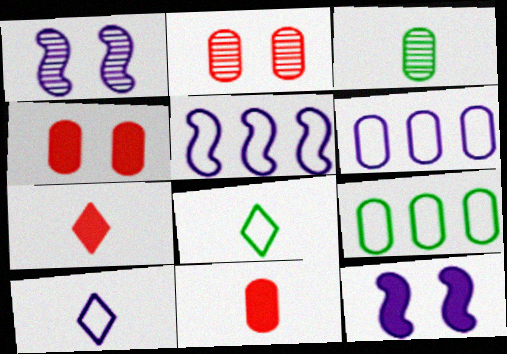[[1, 7, 9], 
[3, 4, 6]]